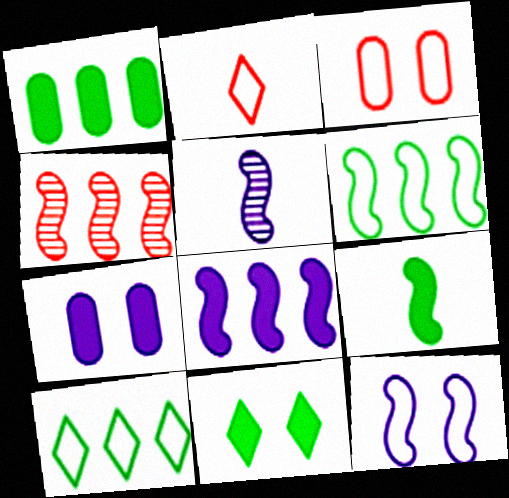[[1, 9, 11], 
[4, 6, 8], 
[4, 9, 12], 
[5, 8, 12]]